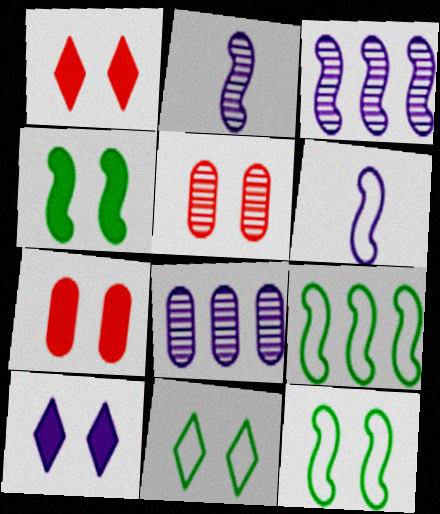[[4, 7, 10], 
[5, 10, 12], 
[6, 8, 10]]